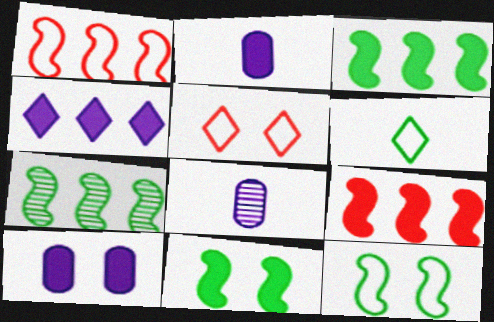[[2, 5, 7], 
[3, 5, 8]]